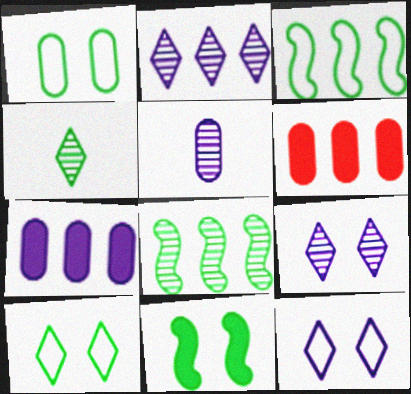[[1, 5, 6], 
[2, 3, 6]]